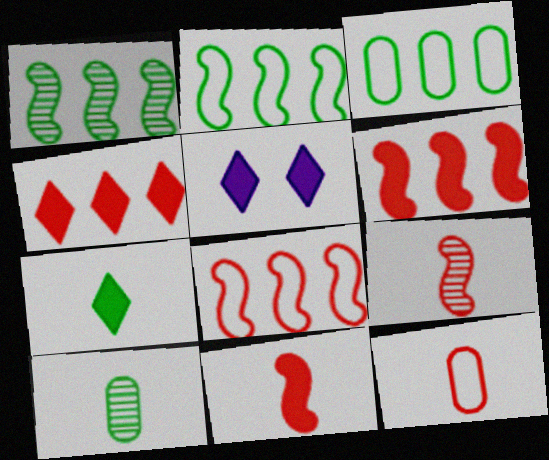[[1, 5, 12], 
[3, 5, 9], 
[4, 5, 7], 
[5, 8, 10]]